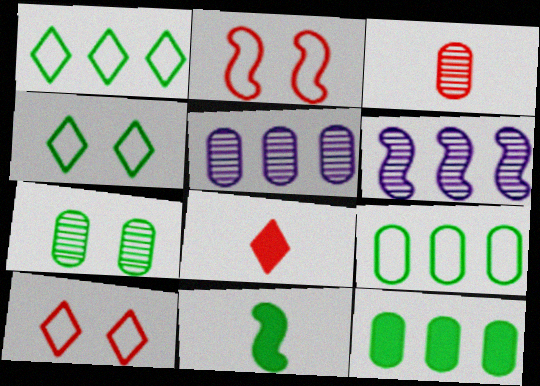[[1, 7, 11], 
[2, 6, 11], 
[3, 5, 7], 
[5, 10, 11]]